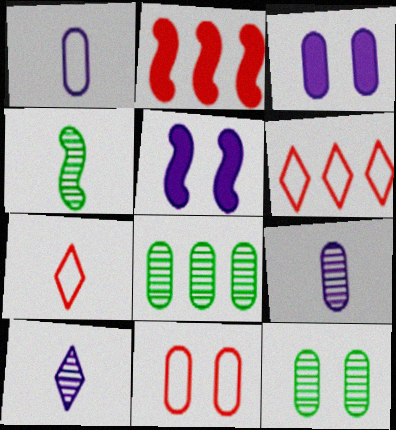[[3, 4, 6], 
[3, 11, 12], 
[5, 7, 8]]